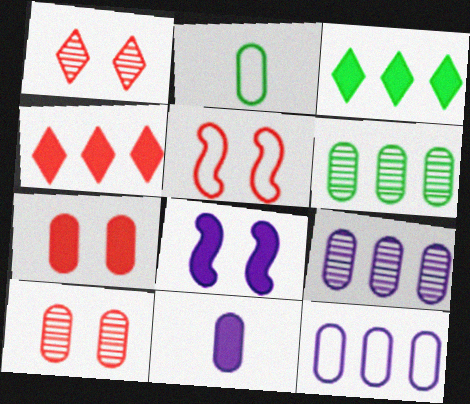[[1, 5, 7], 
[2, 7, 9]]